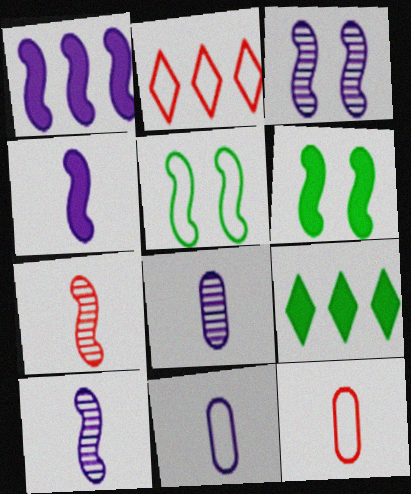[[1, 5, 7], 
[2, 5, 11], 
[2, 6, 8], 
[3, 9, 12]]